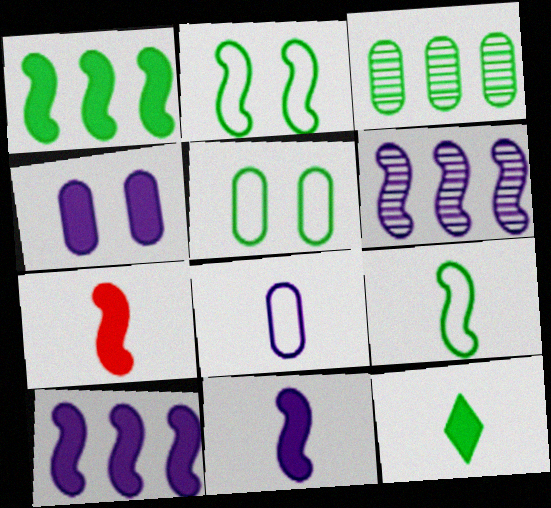[[2, 3, 12], 
[2, 6, 7]]